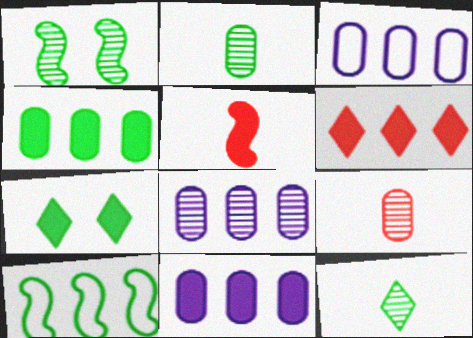[[2, 7, 10], 
[3, 8, 11], 
[5, 7, 11], 
[6, 8, 10]]